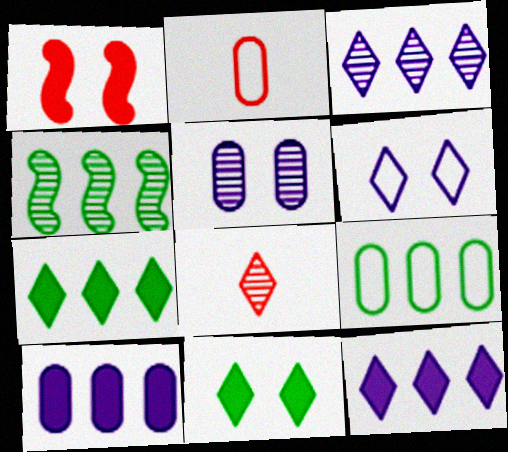[[4, 5, 8], 
[4, 7, 9], 
[6, 7, 8]]